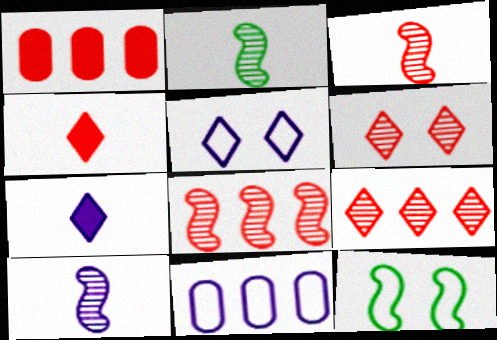[[1, 2, 5], 
[2, 3, 10]]